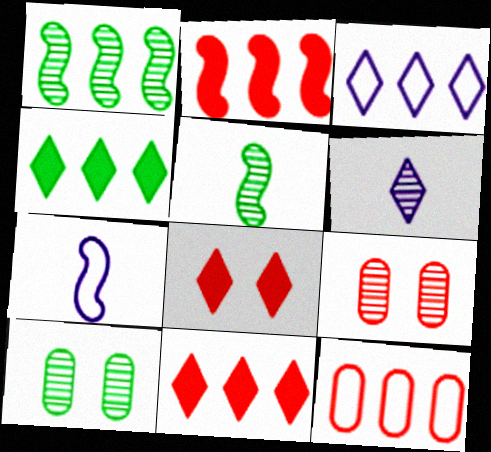[[1, 6, 9], 
[4, 7, 9], 
[7, 10, 11]]